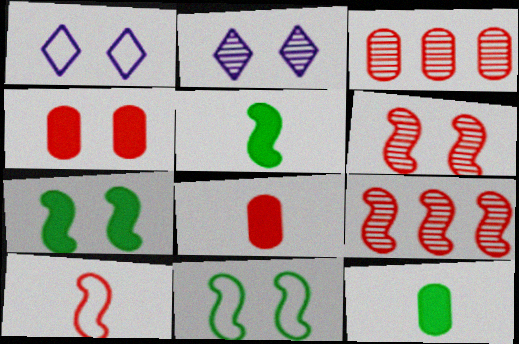[[1, 3, 5], 
[1, 9, 12], 
[2, 4, 11]]